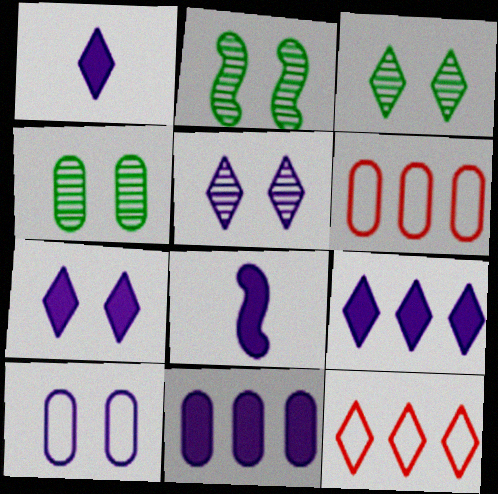[[1, 2, 6], 
[1, 3, 12], 
[1, 7, 9], 
[2, 3, 4], 
[3, 6, 8], 
[4, 8, 12], 
[7, 8, 11]]